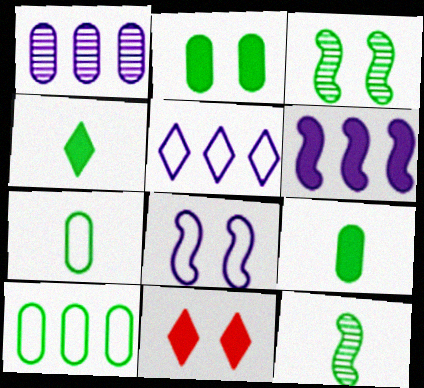[[1, 5, 6], 
[3, 4, 10], 
[4, 7, 12], 
[6, 9, 11]]